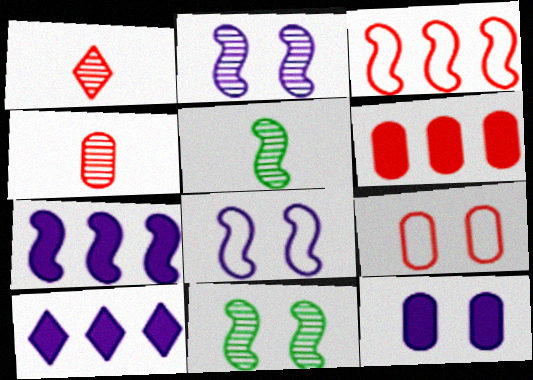[[4, 6, 9], 
[5, 9, 10]]